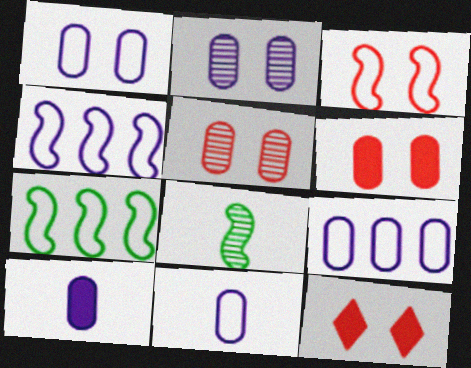[[1, 9, 11], 
[2, 9, 10], 
[3, 5, 12], 
[8, 9, 12]]